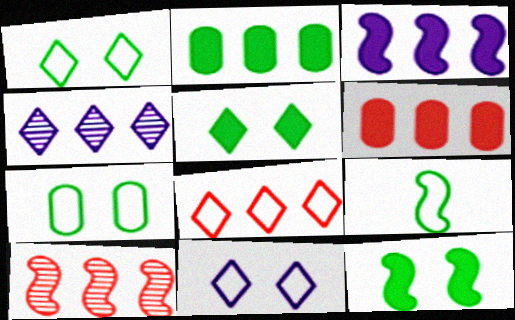[[6, 8, 10]]